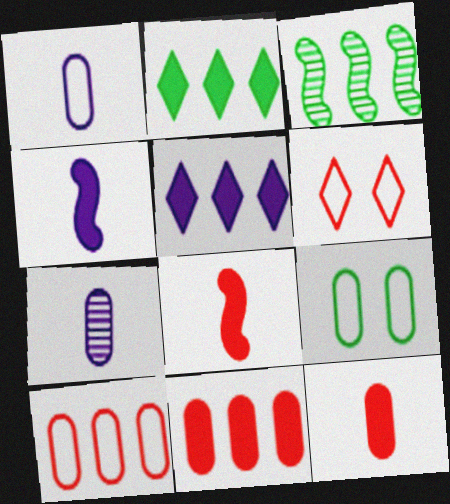[[1, 9, 10], 
[3, 5, 10], 
[7, 9, 11]]